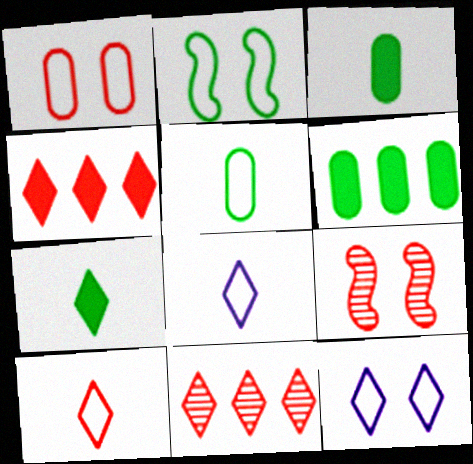[[1, 2, 12], 
[6, 8, 9], 
[7, 11, 12]]